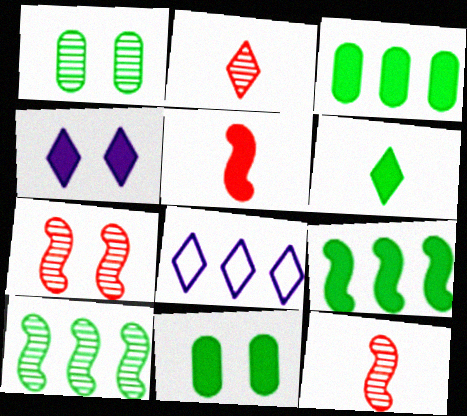[[1, 5, 8], 
[3, 4, 5], 
[6, 9, 11], 
[8, 11, 12]]